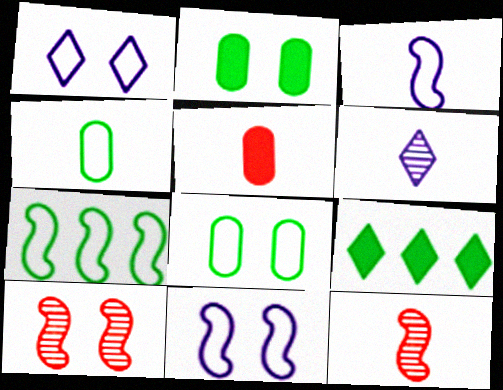[[1, 2, 10]]